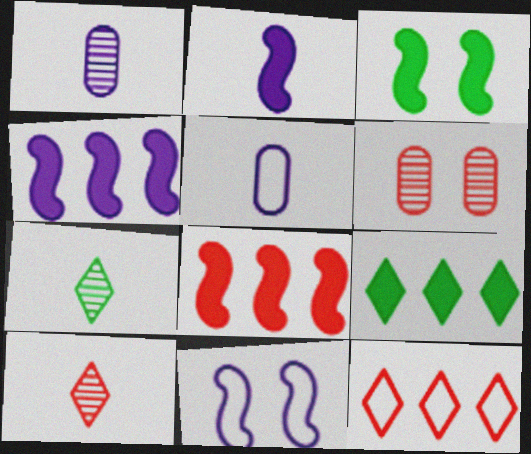[[1, 3, 12], 
[2, 3, 8]]